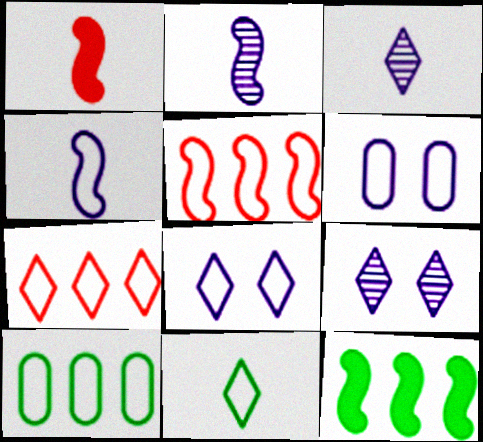[[1, 9, 10], 
[5, 6, 11], 
[7, 8, 11]]